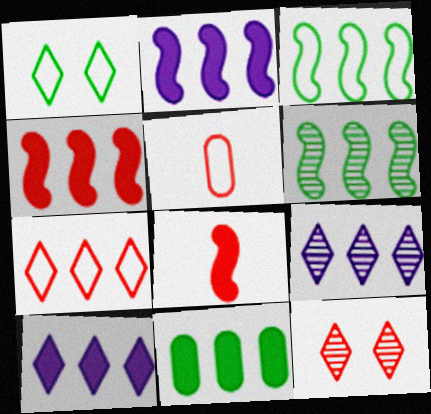[[4, 5, 12], 
[4, 10, 11]]